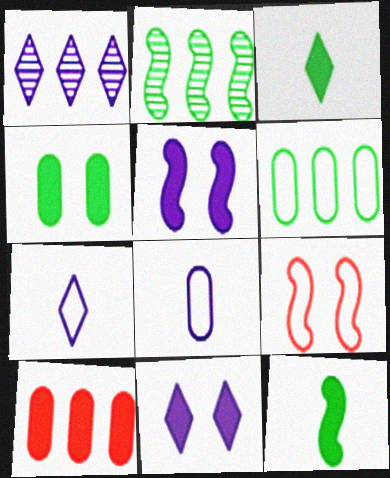[[1, 5, 8], 
[1, 7, 11], 
[3, 5, 10], 
[6, 7, 9], 
[10, 11, 12]]